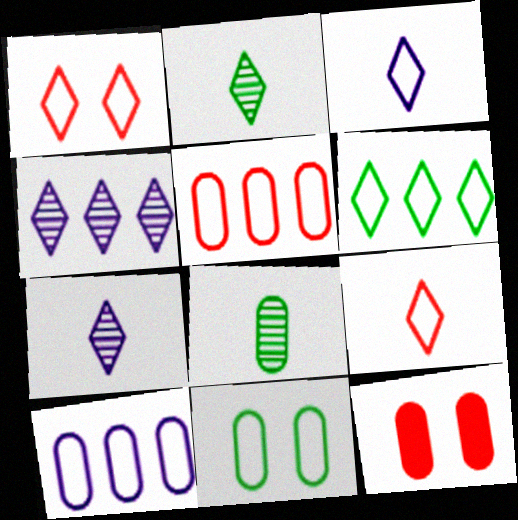[[1, 3, 6], 
[8, 10, 12]]